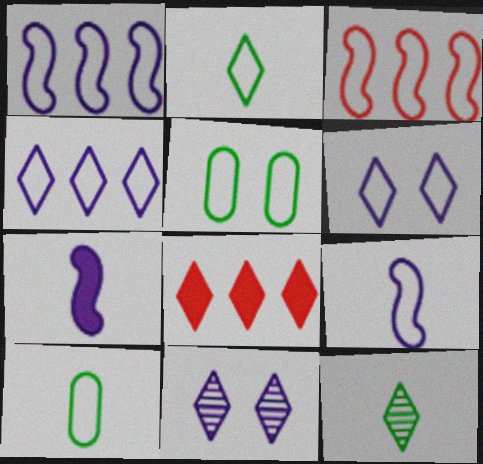[[2, 8, 11], 
[3, 6, 10], 
[6, 8, 12]]